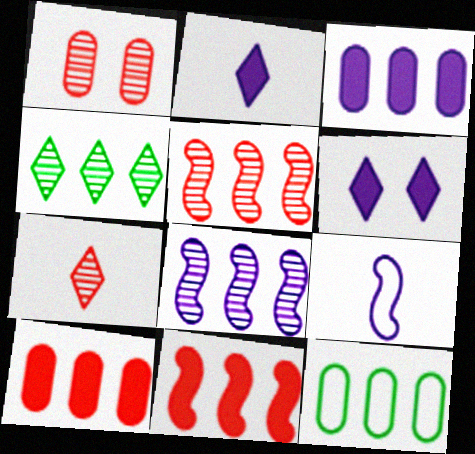[[1, 5, 7]]